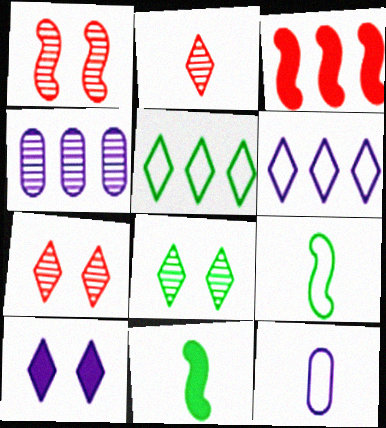[[2, 5, 10], 
[2, 11, 12], 
[3, 4, 5], 
[3, 8, 12]]